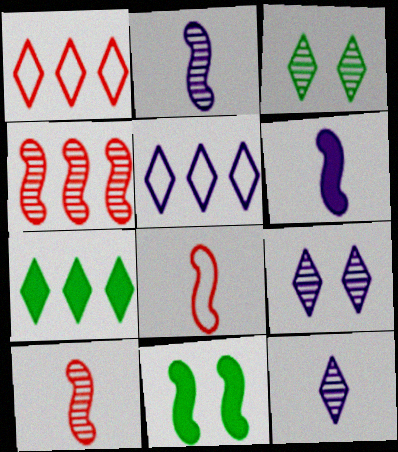[]